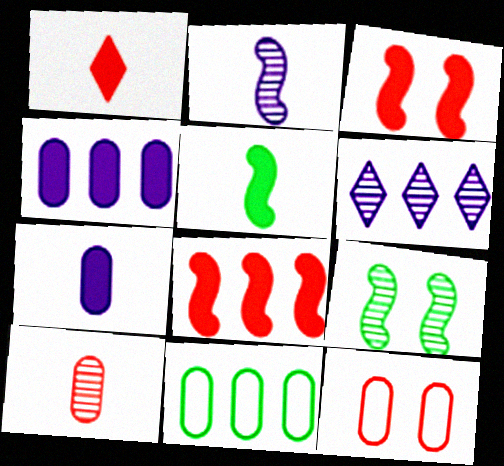[[1, 5, 7], 
[5, 6, 12], 
[6, 8, 11], 
[6, 9, 10]]